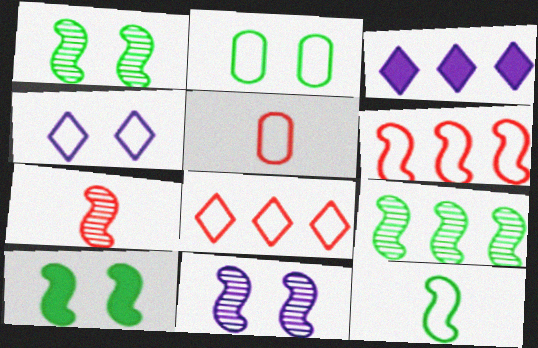[[1, 3, 5], 
[2, 3, 7], 
[7, 9, 11], 
[9, 10, 12]]